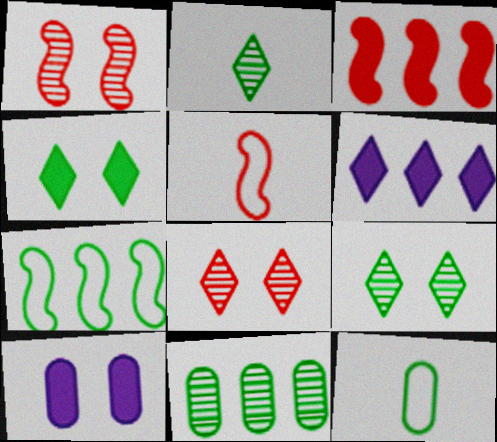[[1, 3, 5], 
[1, 6, 12]]